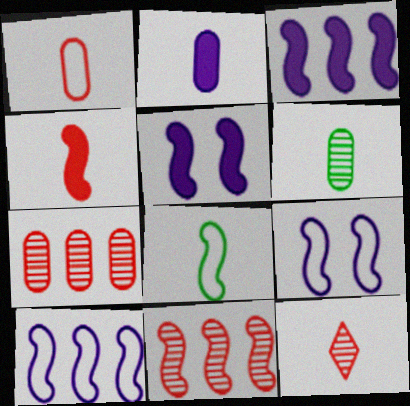[[1, 2, 6], 
[1, 4, 12], 
[2, 8, 12], 
[5, 8, 11]]